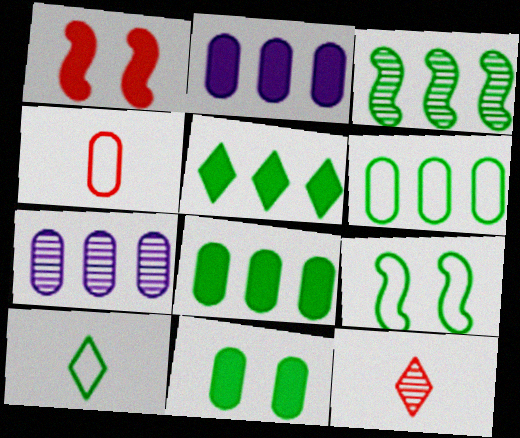[[1, 7, 10], 
[2, 9, 12], 
[3, 5, 6], 
[3, 10, 11], 
[4, 7, 11], 
[6, 9, 10]]